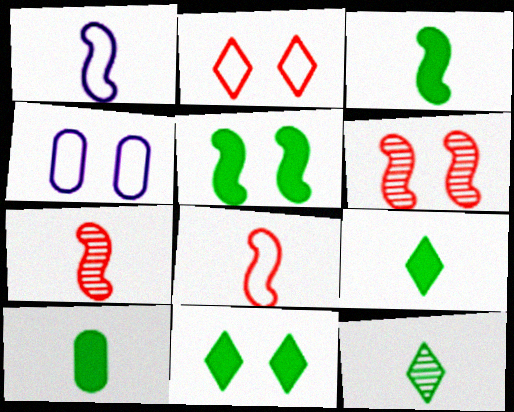[[1, 3, 7], 
[3, 9, 10], 
[4, 6, 11]]